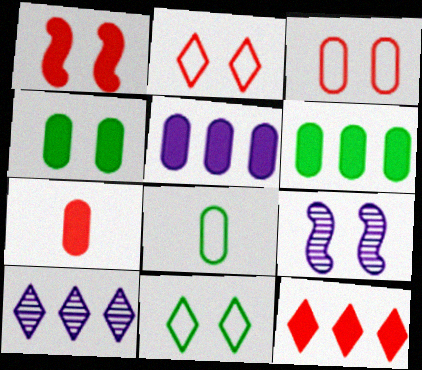[[1, 7, 12], 
[1, 8, 10], 
[2, 4, 9], 
[4, 5, 7], 
[8, 9, 12]]